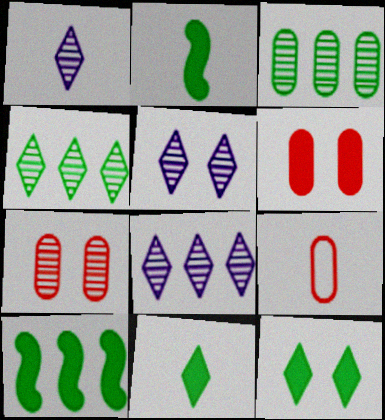[[1, 2, 9], 
[1, 5, 8], 
[5, 9, 10]]